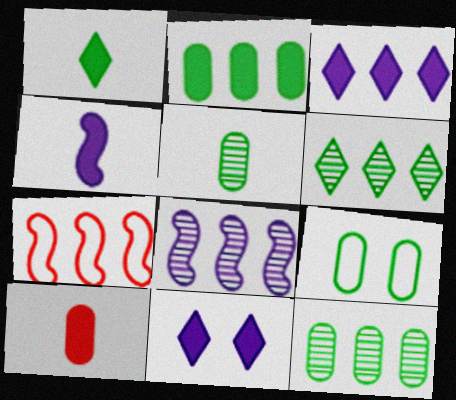[[1, 4, 10], 
[2, 5, 9], 
[3, 7, 12], 
[5, 7, 11]]